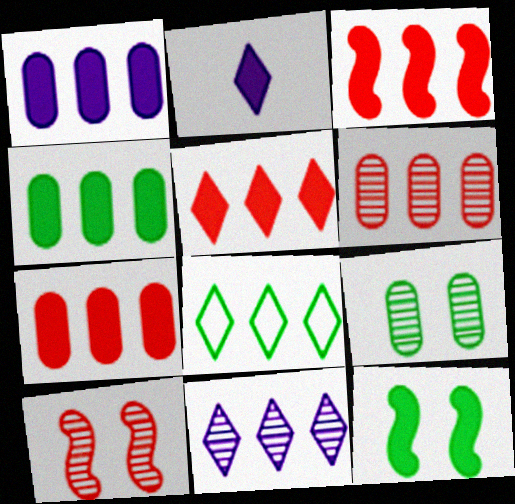[[1, 4, 7], 
[2, 7, 12], 
[3, 5, 7], 
[5, 8, 11]]